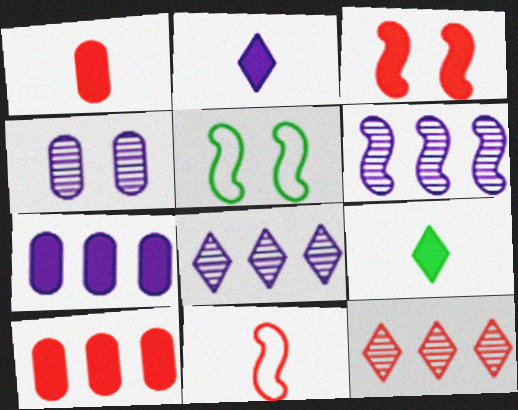[[1, 5, 8], 
[3, 7, 9]]